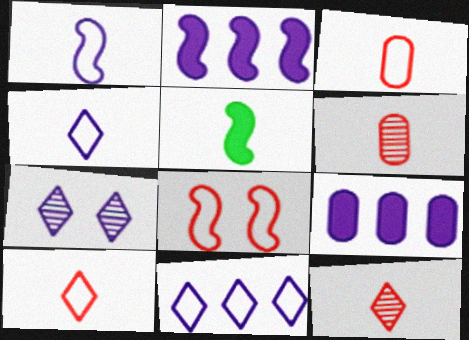[[1, 7, 9], 
[4, 5, 6]]